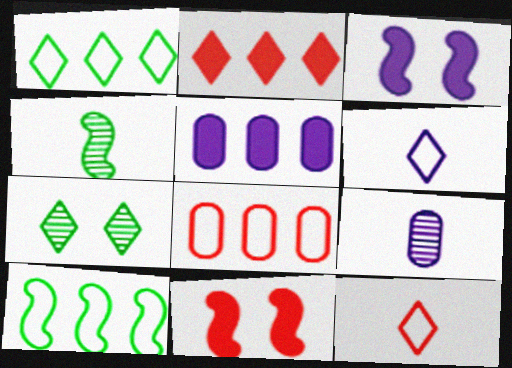[[1, 9, 11], 
[2, 6, 7]]